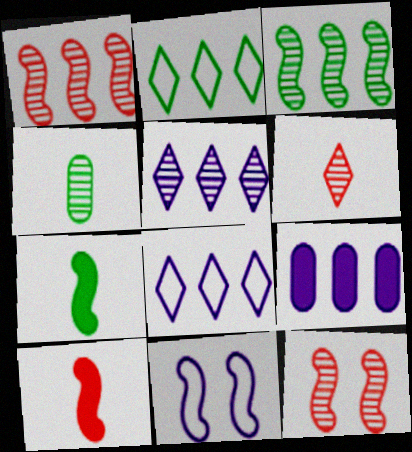[[1, 2, 9], 
[1, 7, 11], 
[3, 10, 11], 
[4, 5, 12]]